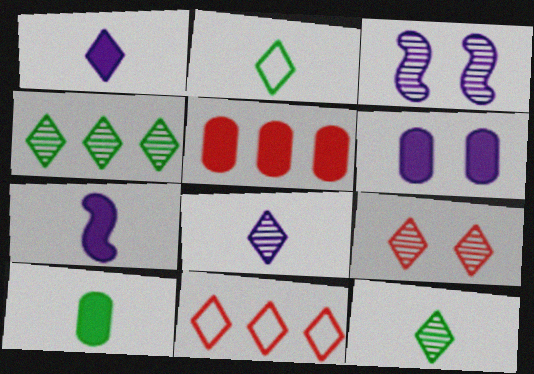[[2, 3, 5], 
[3, 10, 11], 
[4, 8, 9], 
[5, 6, 10]]